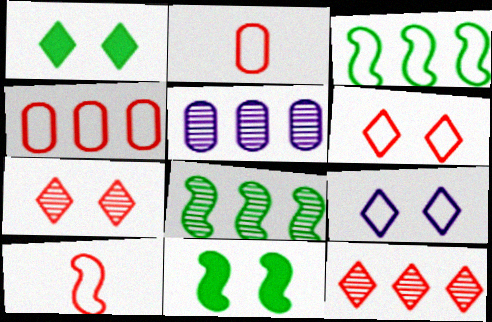[[1, 5, 10], 
[1, 7, 9], 
[2, 3, 9], 
[4, 6, 10], 
[5, 8, 12]]